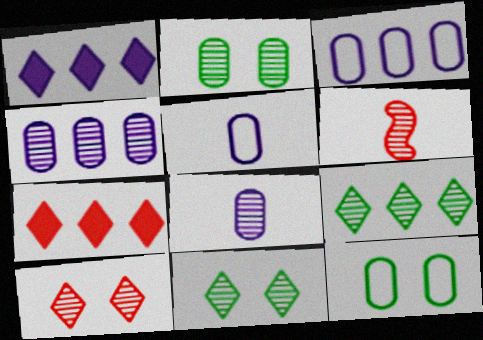[[1, 6, 12], 
[4, 6, 11]]